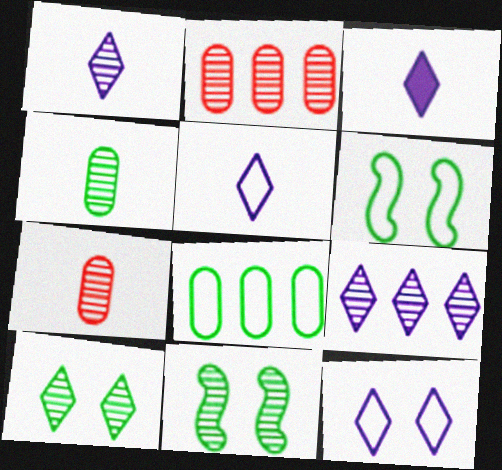[[1, 2, 11], 
[1, 3, 5], 
[2, 3, 6], 
[3, 9, 12], 
[7, 9, 11]]